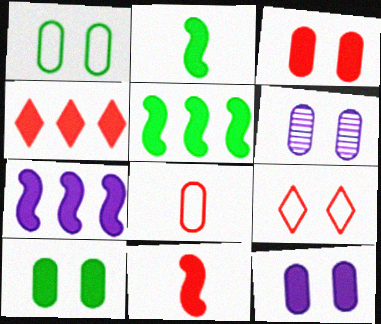[[1, 3, 6], 
[2, 4, 12], 
[3, 4, 11], 
[3, 10, 12]]